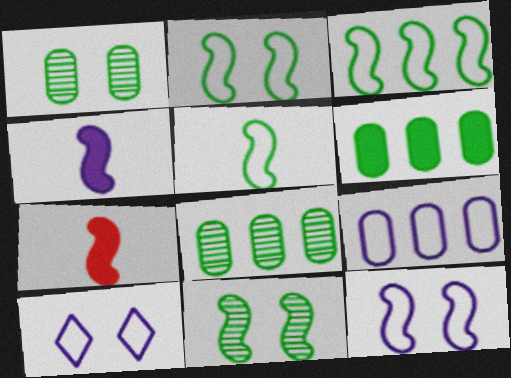[[2, 3, 5], 
[7, 8, 10]]